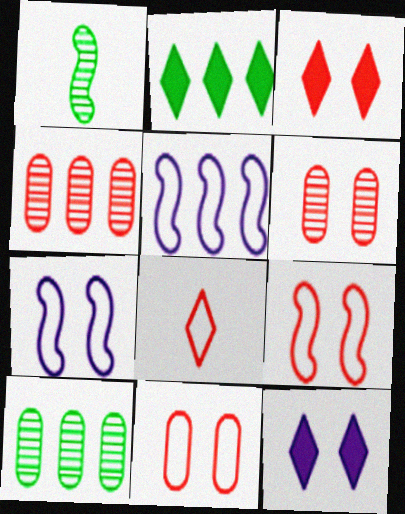[[2, 4, 5], 
[3, 6, 9]]